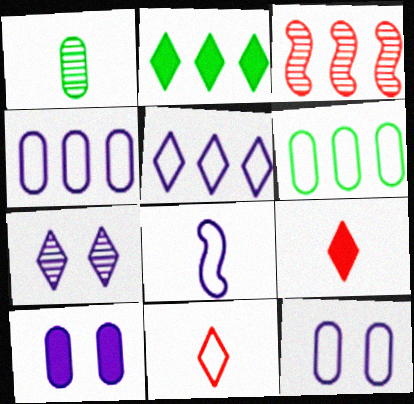[[1, 3, 7], 
[1, 8, 9], 
[2, 3, 4], 
[2, 7, 11], 
[5, 8, 12]]